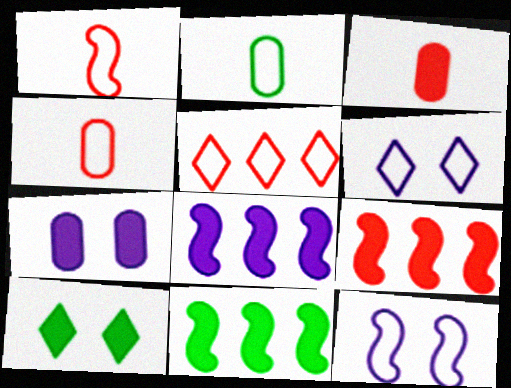[[2, 5, 12], 
[3, 8, 10], 
[8, 9, 11]]